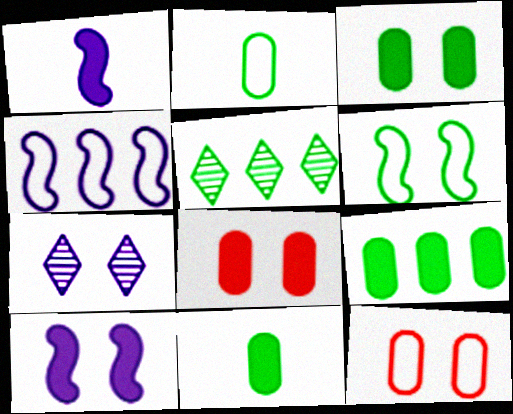[[1, 5, 12], 
[3, 9, 11], 
[5, 6, 11], 
[6, 7, 8]]